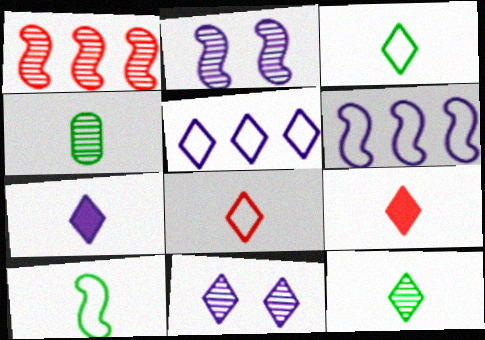[[1, 4, 11], 
[5, 7, 11], 
[7, 8, 12]]